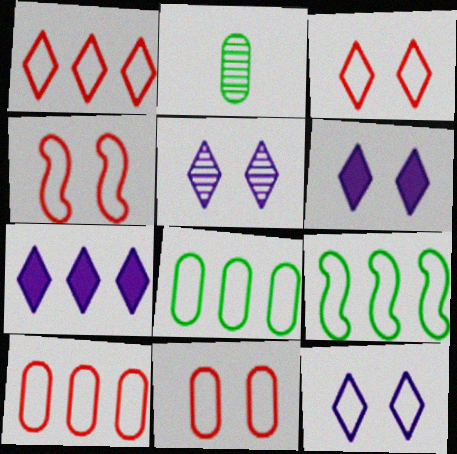[[2, 4, 7], 
[3, 4, 11], 
[5, 6, 12]]